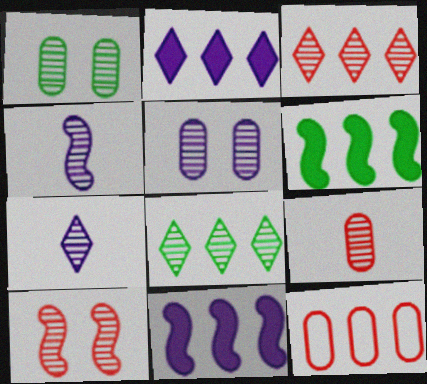[[1, 3, 4], 
[3, 9, 10], 
[8, 11, 12]]